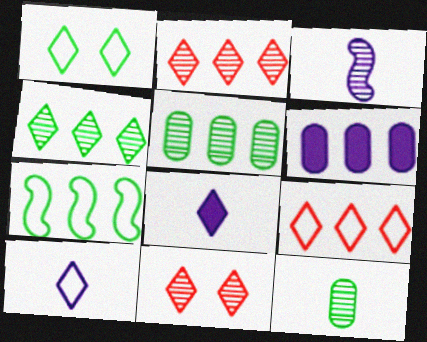[[1, 2, 8], 
[1, 9, 10], 
[2, 6, 7], 
[3, 5, 11]]